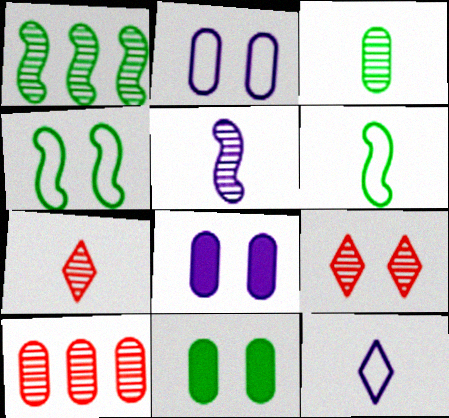[[3, 5, 7], 
[4, 8, 9]]